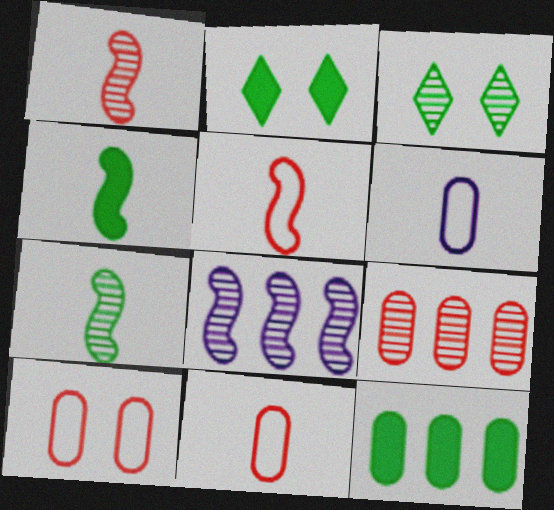[[2, 4, 12], 
[2, 8, 11]]